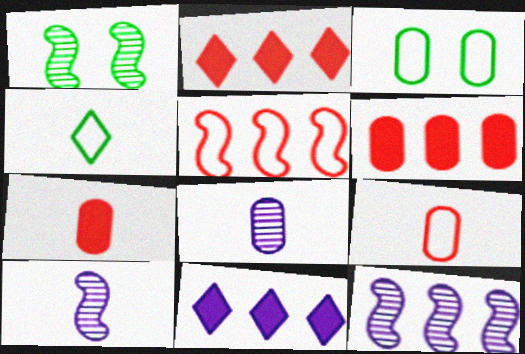[[1, 9, 11], 
[2, 3, 10], 
[3, 6, 8], 
[4, 7, 10]]